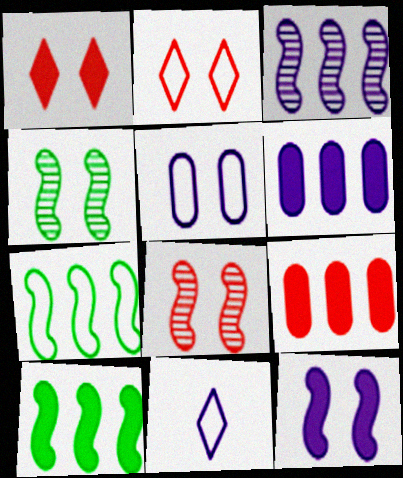[[1, 4, 5], 
[4, 9, 11]]